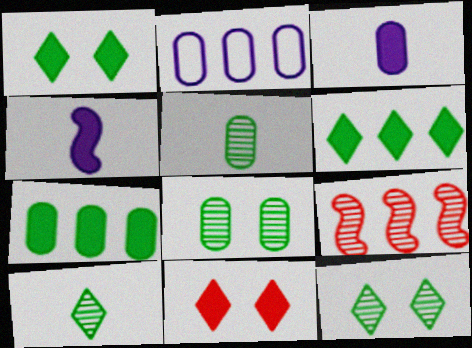[[2, 6, 9], 
[4, 7, 11]]